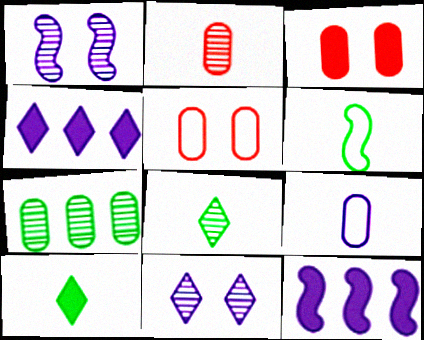[[1, 4, 9], 
[3, 7, 9], 
[3, 10, 12], 
[5, 8, 12], 
[9, 11, 12]]